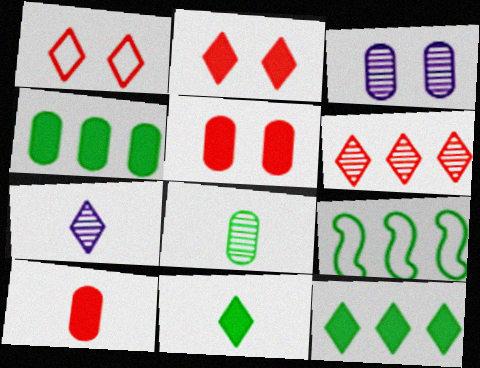[[1, 7, 12], 
[5, 7, 9]]